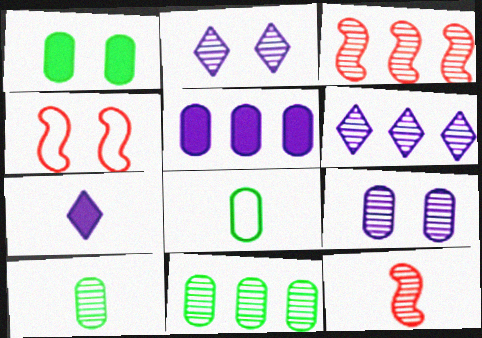[[1, 2, 4], 
[1, 8, 11], 
[2, 3, 10], 
[2, 11, 12], 
[3, 6, 11], 
[4, 7, 11], 
[7, 8, 12]]